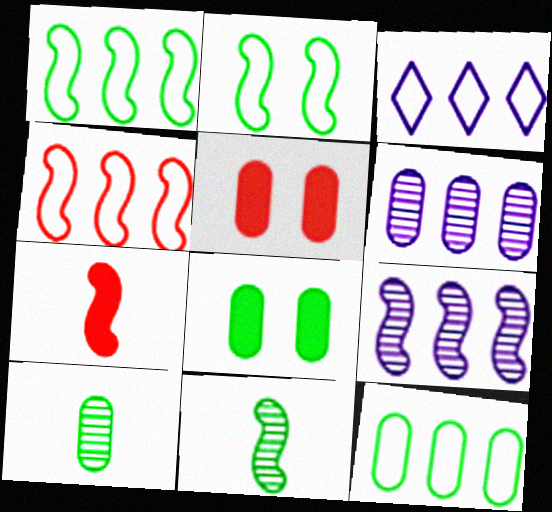[[2, 7, 9], 
[3, 4, 12], 
[3, 5, 11], 
[8, 10, 12]]